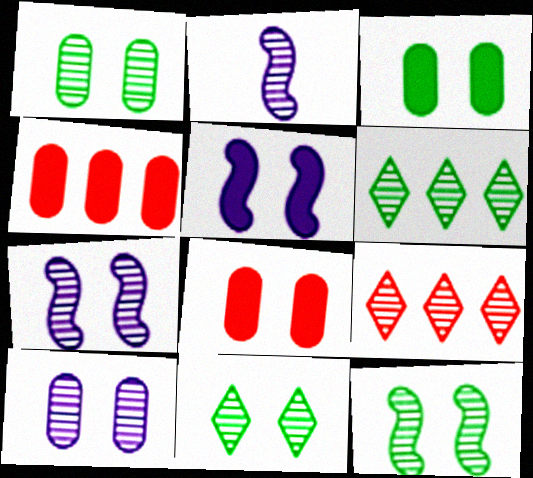[[1, 2, 9], 
[1, 11, 12]]